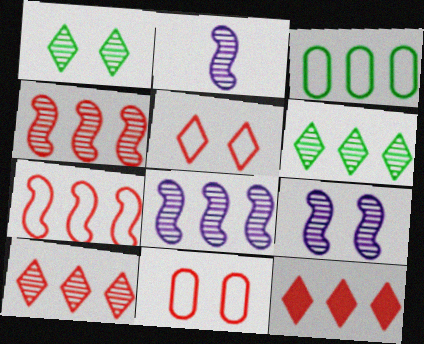[[2, 8, 9], 
[3, 8, 12]]